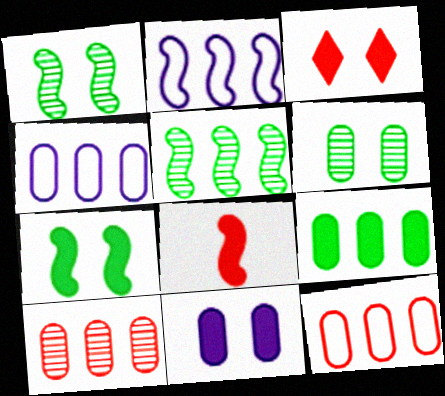[[1, 2, 8], 
[3, 7, 11], 
[4, 9, 10]]